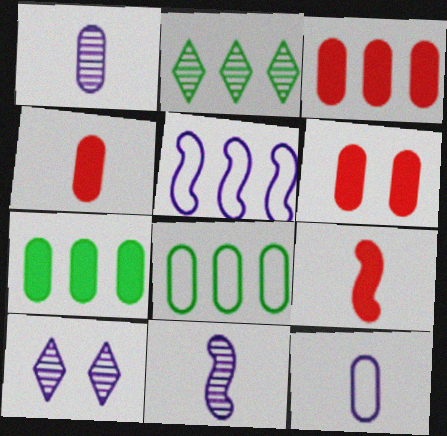[[1, 6, 8], 
[2, 3, 5], 
[3, 4, 6], 
[8, 9, 10]]